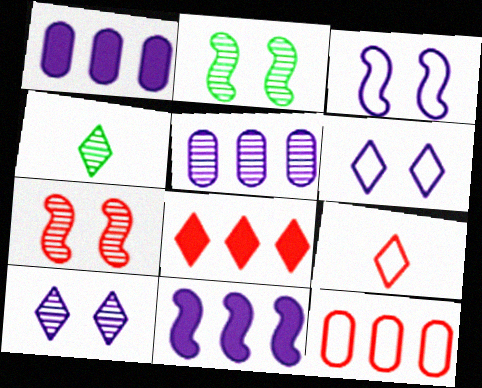[[1, 2, 9], 
[4, 5, 7], 
[4, 6, 8]]